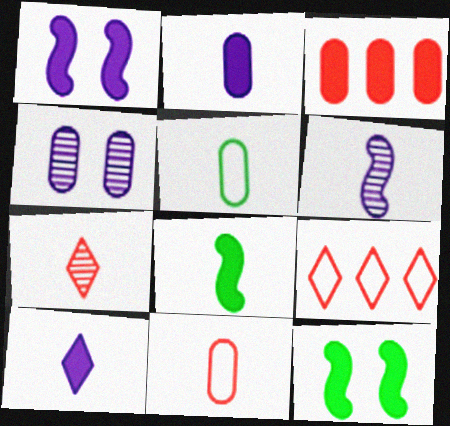[[3, 4, 5], 
[3, 10, 12], 
[4, 8, 9]]